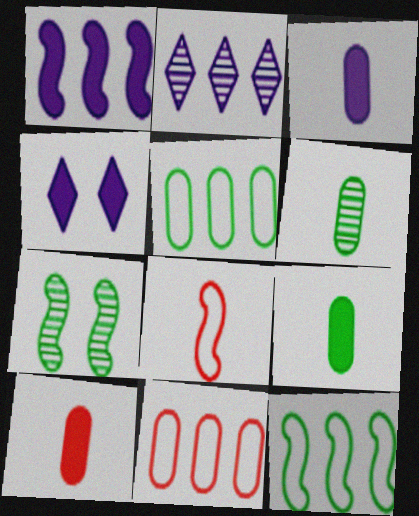[[1, 3, 4], 
[1, 7, 8], 
[3, 9, 10]]